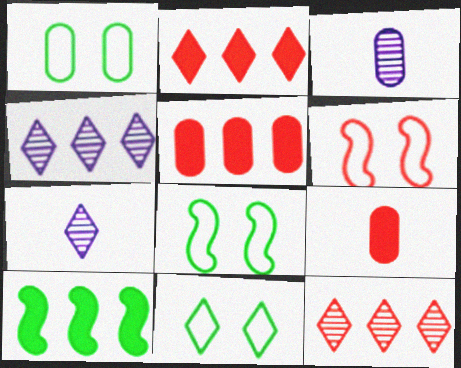[[1, 3, 5], 
[1, 8, 11], 
[2, 3, 8], 
[2, 7, 11], 
[4, 8, 9], 
[5, 7, 8], 
[6, 9, 12]]